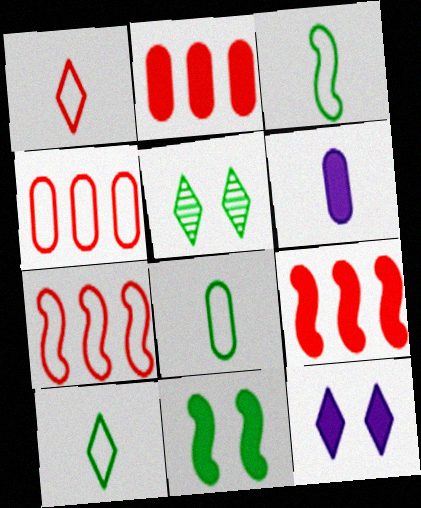[[3, 8, 10], 
[5, 6, 7]]